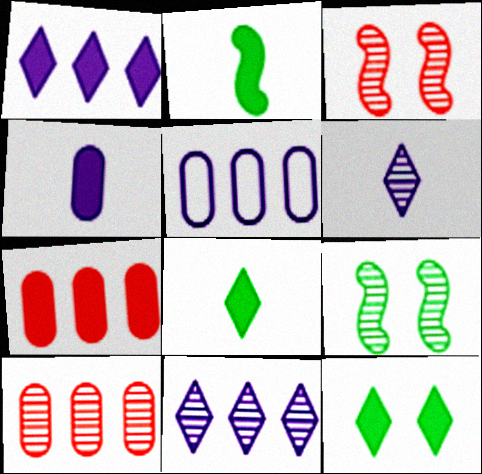[[3, 5, 8], 
[6, 9, 10]]